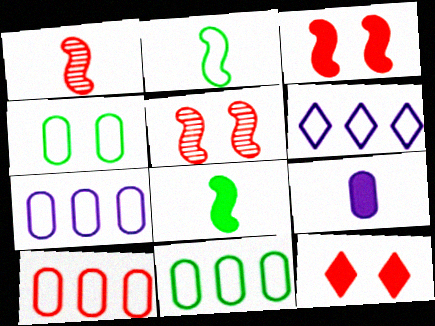[[1, 10, 12], 
[7, 10, 11]]